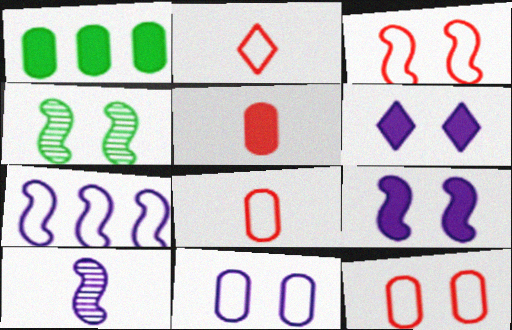[[3, 4, 9], 
[4, 6, 12], 
[7, 9, 10]]